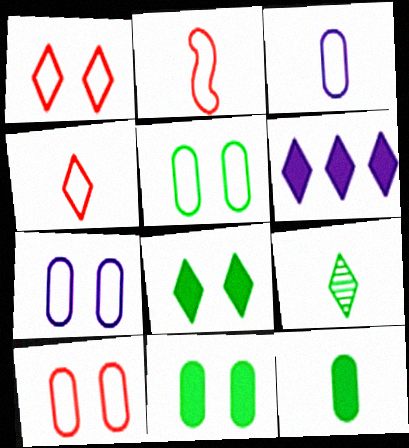[[1, 6, 9], 
[5, 7, 10]]